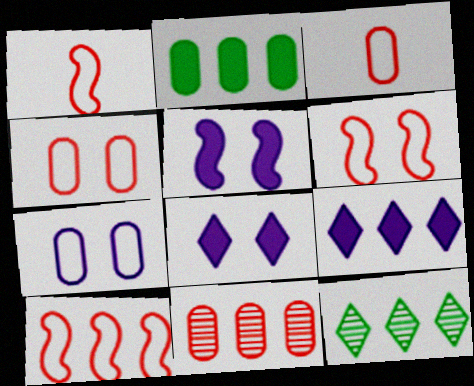[[1, 6, 10], 
[3, 5, 12]]